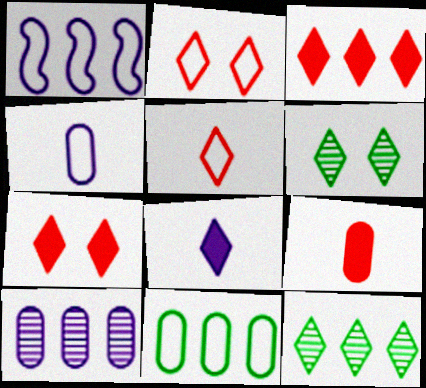[[1, 6, 9], 
[2, 8, 12]]